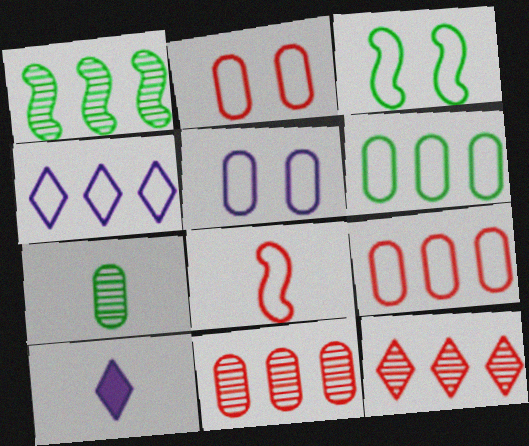[[1, 2, 10], 
[3, 10, 11], 
[7, 8, 10]]